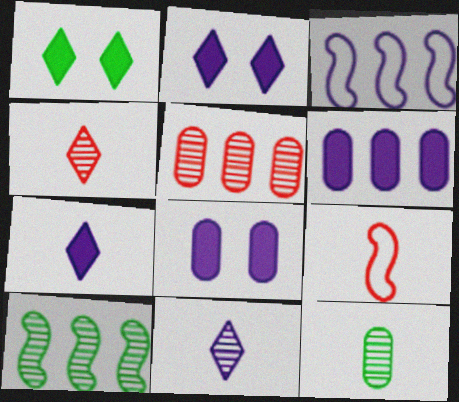[[3, 8, 11], 
[7, 9, 12]]